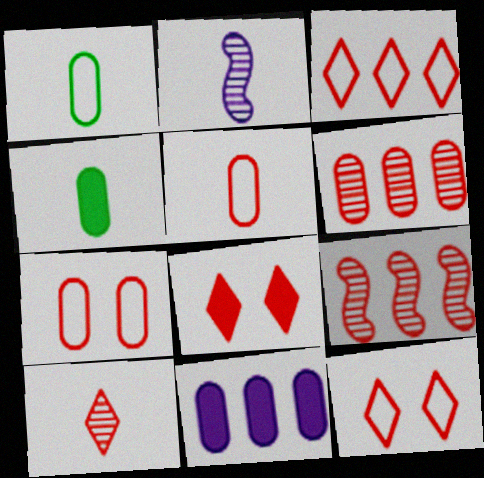[[3, 8, 10], 
[5, 8, 9]]